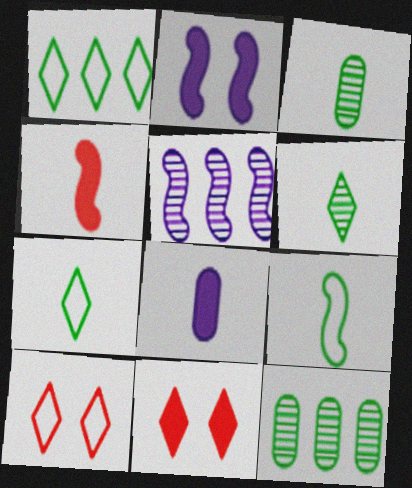[]